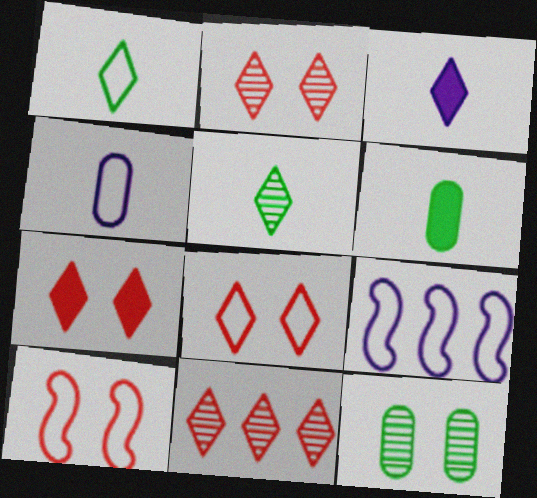[[2, 6, 9], 
[2, 7, 8]]